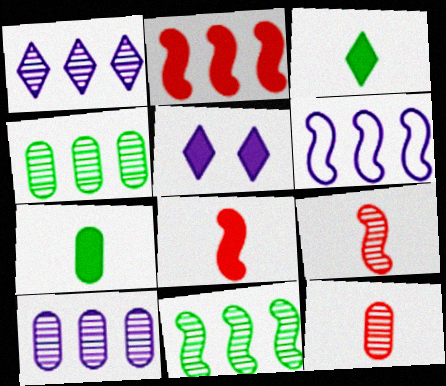[[2, 5, 7], 
[2, 6, 11]]